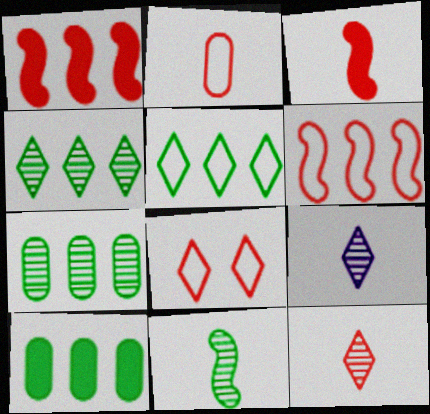[[2, 3, 12], 
[2, 6, 8]]